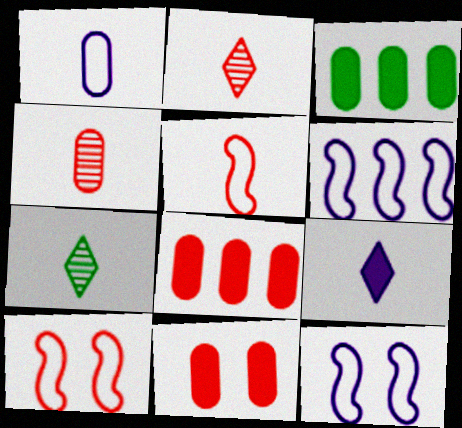[[2, 3, 12], 
[2, 8, 10], 
[6, 7, 11], 
[7, 8, 12]]